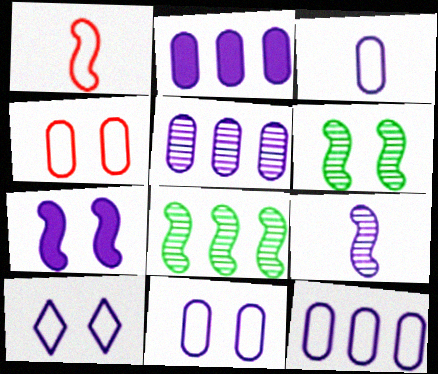[[1, 7, 8], 
[2, 5, 12], 
[2, 9, 10], 
[3, 11, 12]]